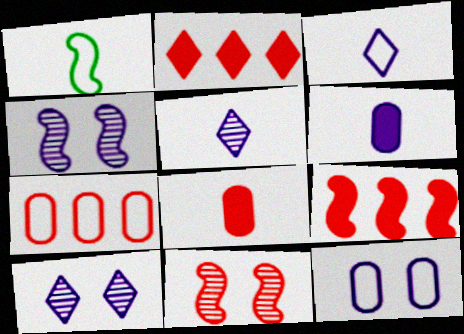[[1, 4, 9], 
[1, 5, 8]]